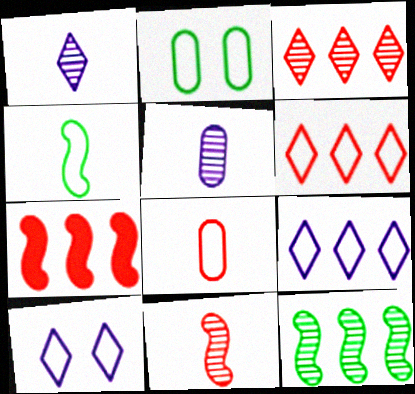[[1, 2, 7]]